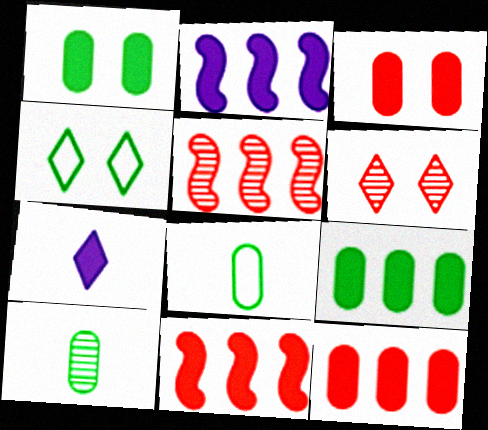[[1, 7, 11], 
[2, 6, 8]]